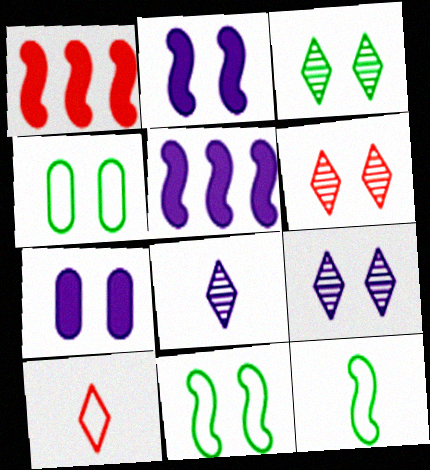[[1, 4, 8], 
[2, 4, 6], 
[3, 6, 9], 
[6, 7, 11]]